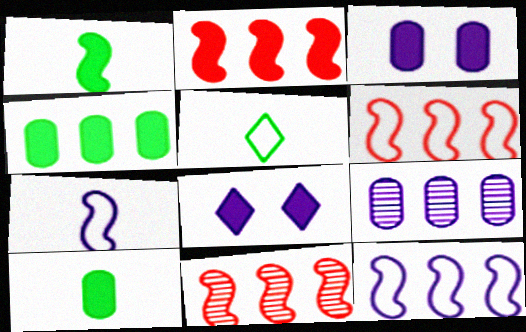[[2, 6, 11], 
[2, 8, 10], 
[3, 5, 11], 
[7, 8, 9]]